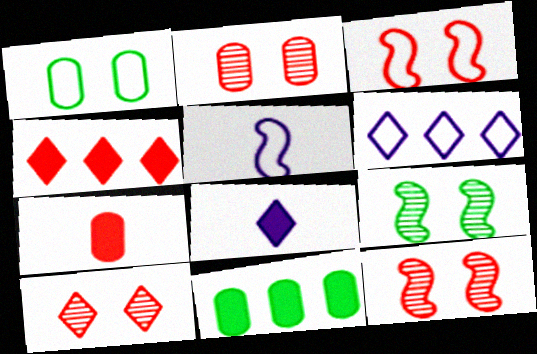[[2, 10, 12], 
[5, 10, 11], 
[6, 7, 9]]